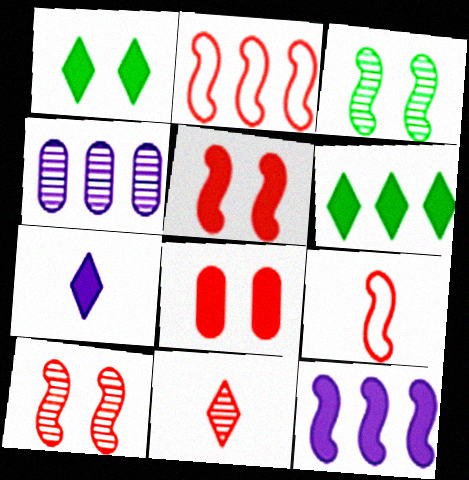[[1, 4, 9], 
[2, 4, 6], 
[2, 8, 11], 
[3, 4, 11], 
[3, 9, 12]]